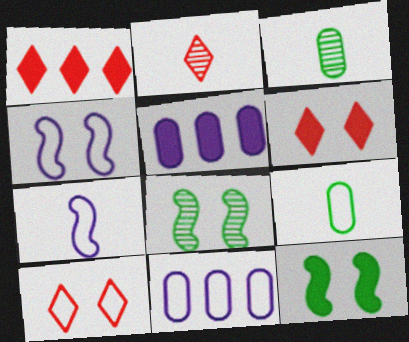[[1, 2, 10], 
[1, 3, 4], 
[2, 11, 12]]